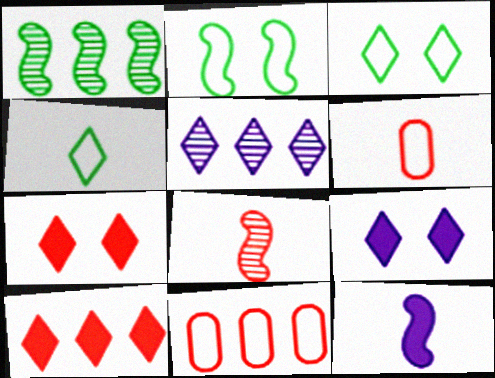[[1, 6, 9], 
[4, 5, 7], 
[7, 8, 11]]